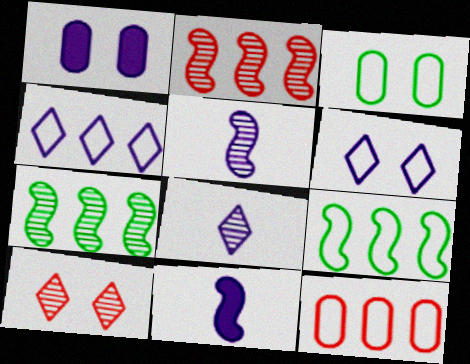[[1, 4, 5], 
[4, 9, 12]]